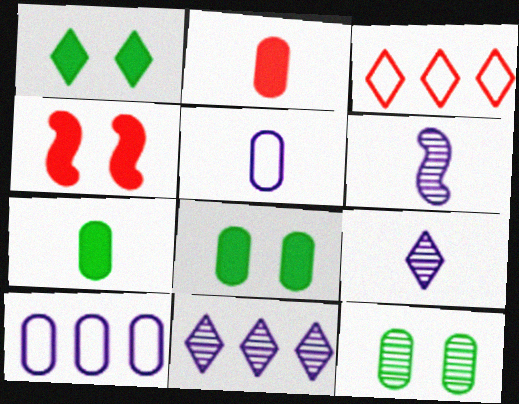[[1, 3, 9], 
[2, 10, 12], 
[3, 6, 8]]